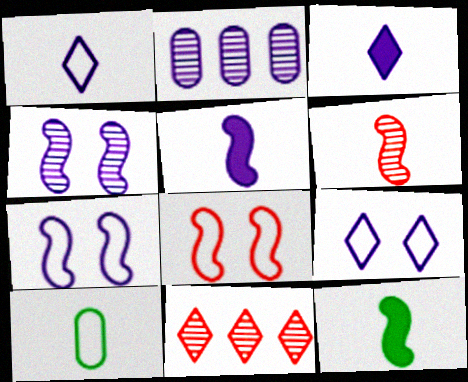[[2, 3, 7], 
[2, 5, 9], 
[3, 6, 10]]